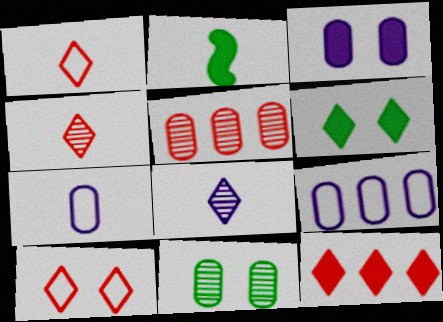[[2, 3, 12], 
[2, 4, 7], 
[4, 10, 12]]